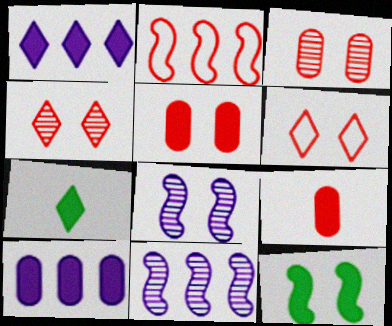[[1, 9, 12], 
[2, 4, 9]]